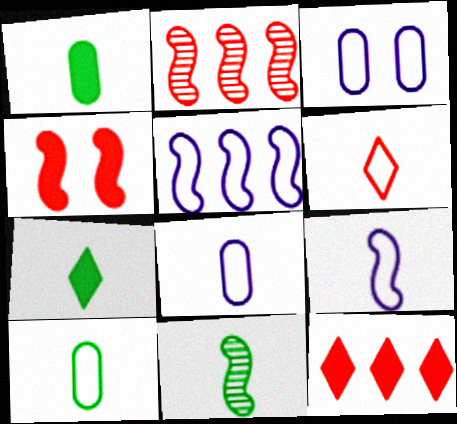[[2, 3, 7], 
[3, 11, 12], 
[4, 5, 11], 
[6, 9, 10], 
[7, 10, 11]]